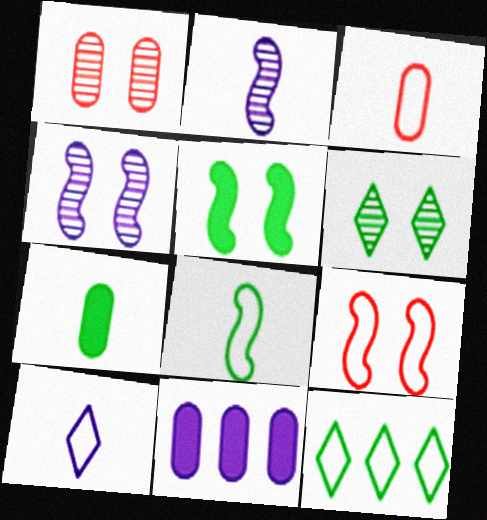[[1, 4, 6], 
[3, 8, 10], 
[4, 5, 9], 
[4, 10, 11]]